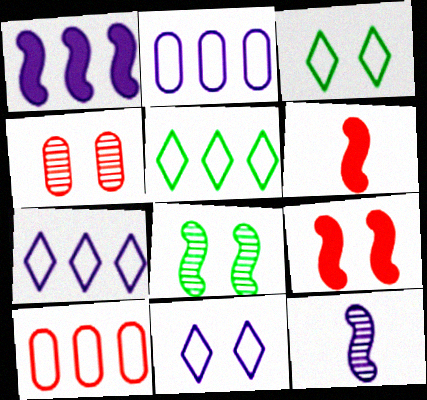[]